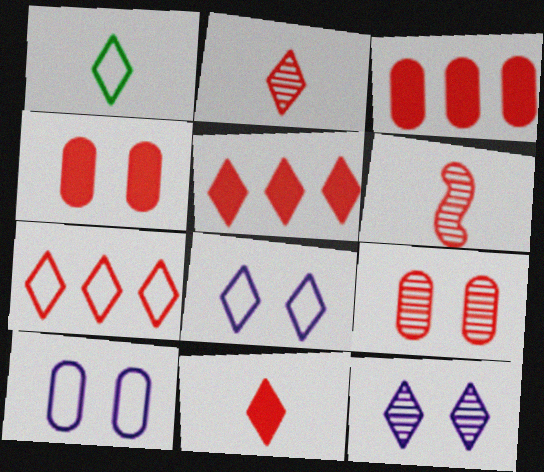[[1, 5, 12], 
[1, 7, 8], 
[4, 6, 7]]